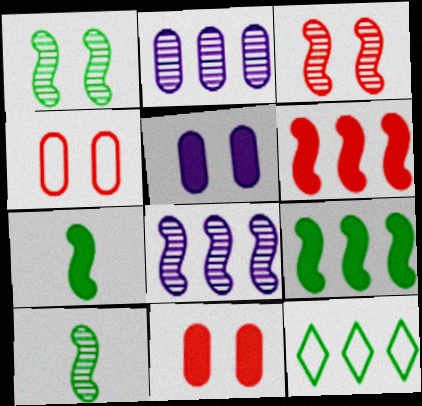[[2, 6, 12], 
[3, 8, 10]]